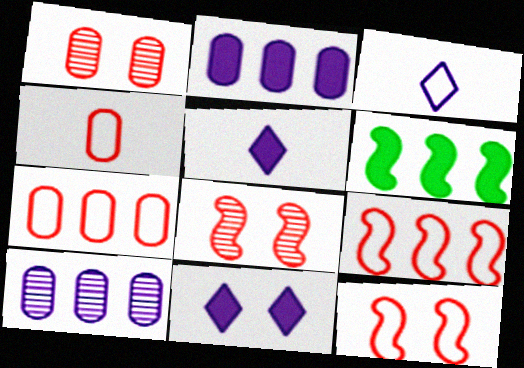[[1, 3, 6]]